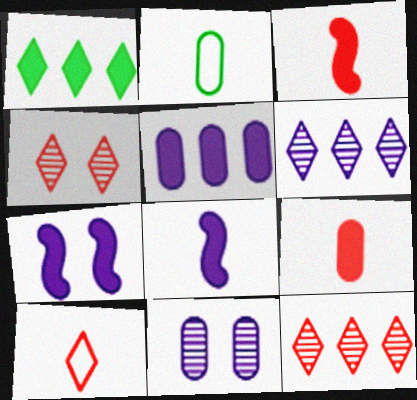[[1, 7, 9], 
[2, 7, 12]]